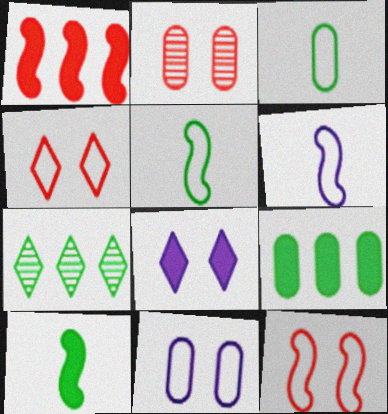[]